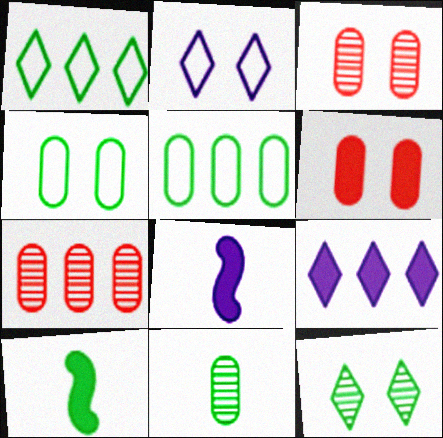[[1, 3, 8], 
[2, 7, 10], 
[5, 10, 12], 
[6, 9, 10]]